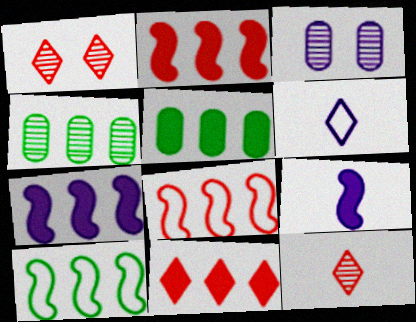[[3, 6, 7], 
[5, 7, 11]]